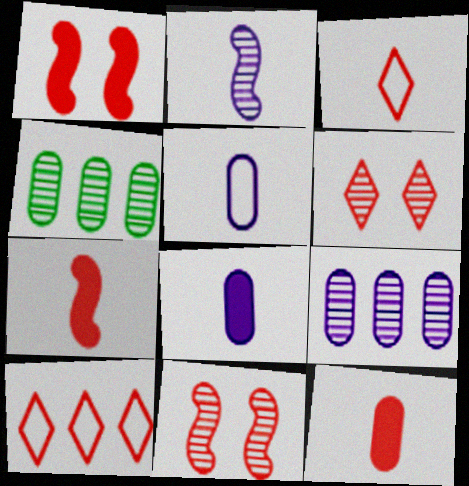[[2, 4, 6], 
[10, 11, 12]]